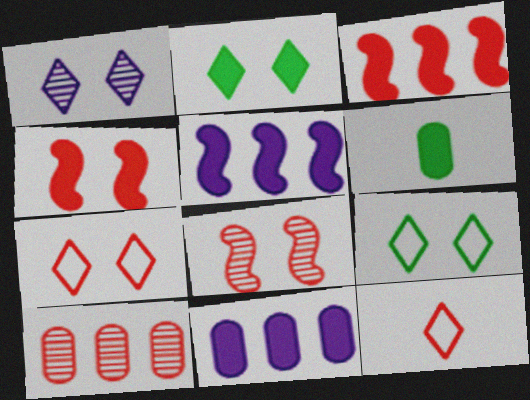[[1, 2, 7], 
[4, 10, 12]]